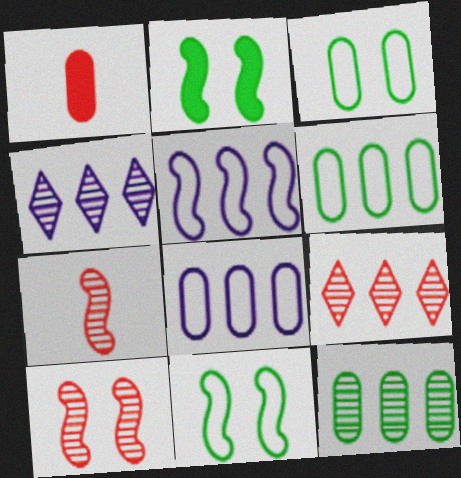[[1, 4, 11], 
[2, 5, 7]]